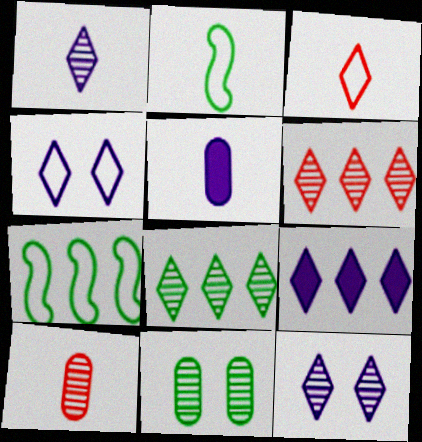[[1, 4, 9]]